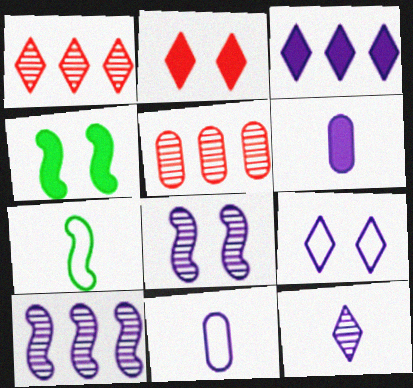[[1, 4, 11], 
[3, 8, 11], 
[3, 9, 12], 
[6, 9, 10]]